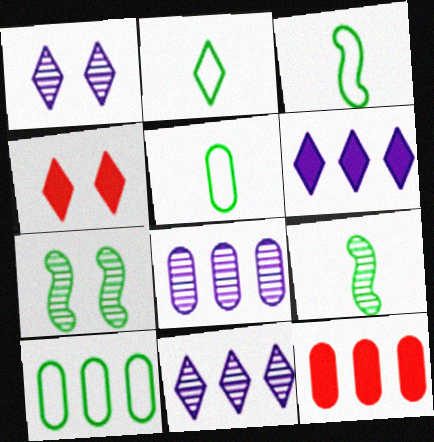[[1, 3, 12], 
[2, 3, 5], 
[2, 4, 11], 
[3, 4, 8], 
[8, 10, 12]]